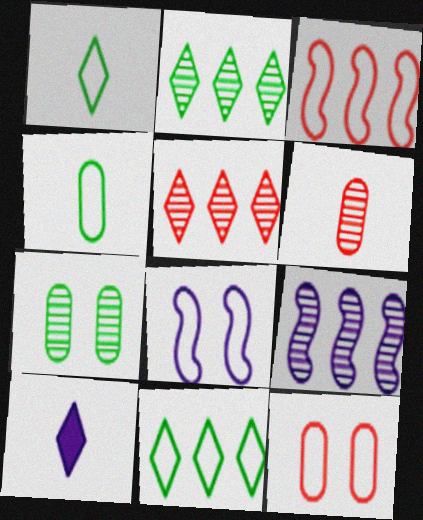[[3, 7, 10]]